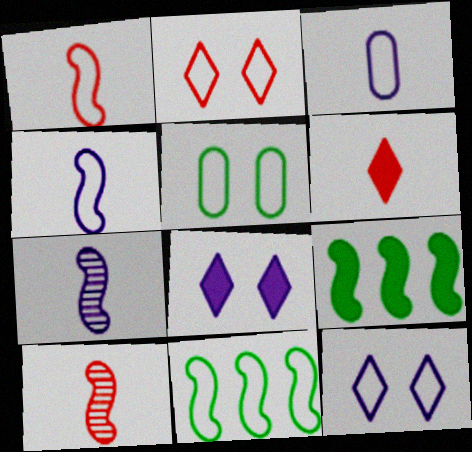[[2, 3, 11]]